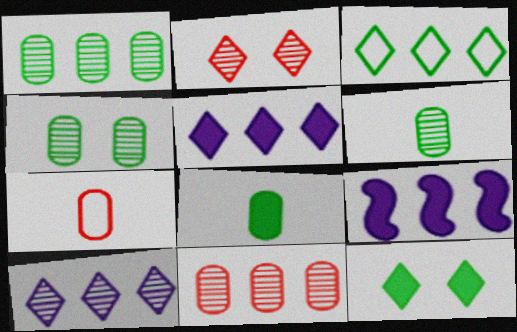[[1, 4, 6], 
[3, 9, 11]]